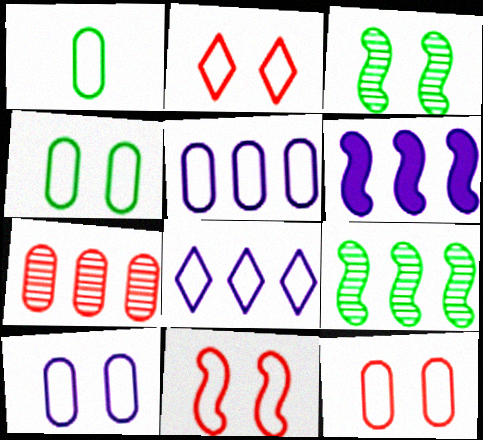[[1, 5, 12], 
[1, 8, 11], 
[2, 11, 12], 
[4, 10, 12]]